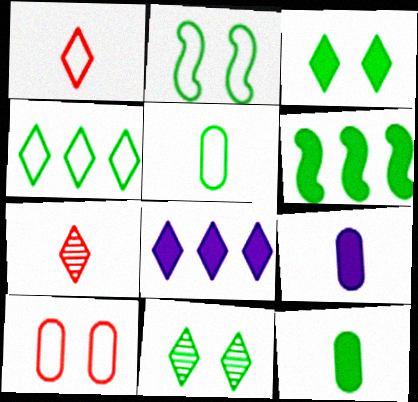[[1, 8, 11], 
[2, 4, 5], 
[3, 6, 12], 
[5, 6, 11]]